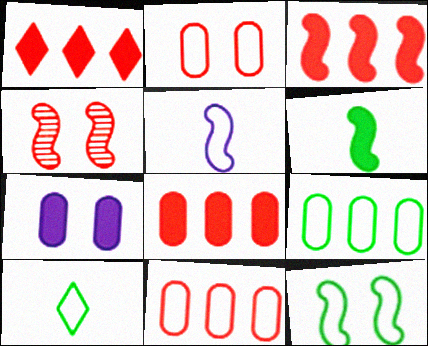[[1, 3, 8], 
[1, 6, 7], 
[9, 10, 12]]